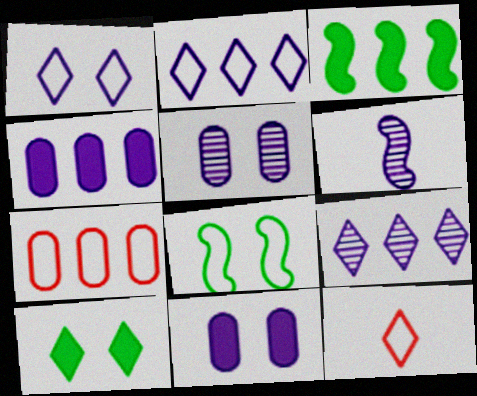[[1, 4, 6], 
[2, 6, 11], 
[3, 5, 12], 
[3, 7, 9], 
[5, 6, 9], 
[6, 7, 10], 
[9, 10, 12]]